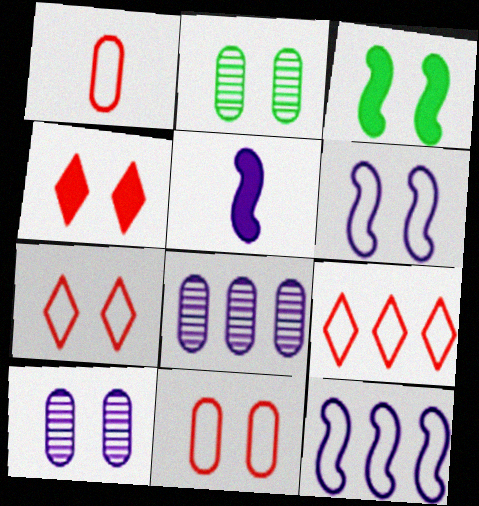[[2, 4, 6], 
[2, 5, 9], 
[3, 7, 10]]